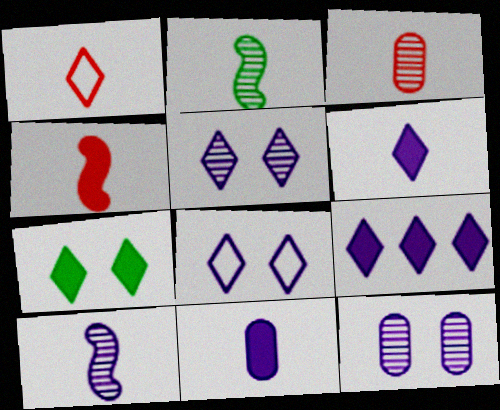[[1, 2, 11], 
[1, 3, 4]]